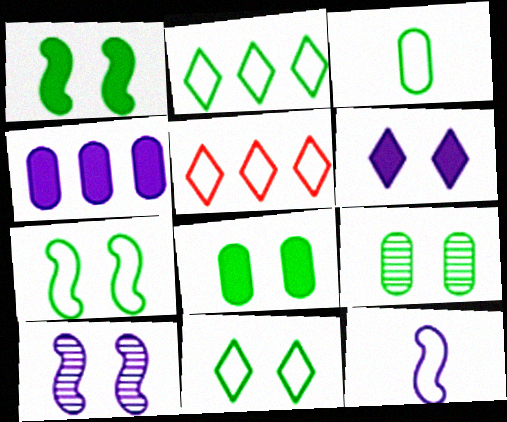[[1, 9, 11], 
[2, 3, 7]]